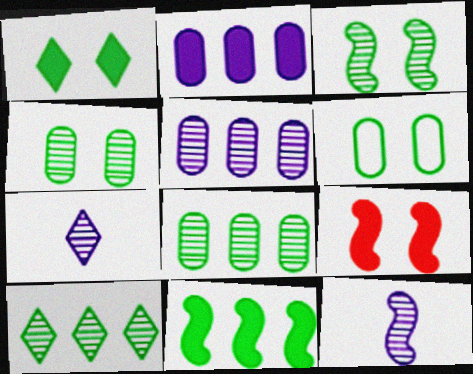[[1, 3, 6]]